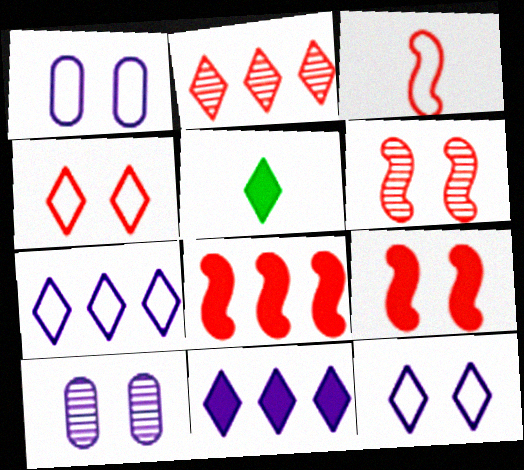[[2, 5, 12], 
[3, 6, 8]]